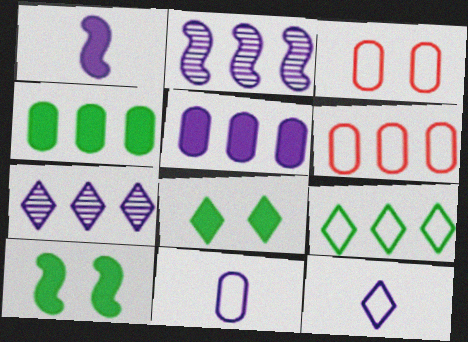[]